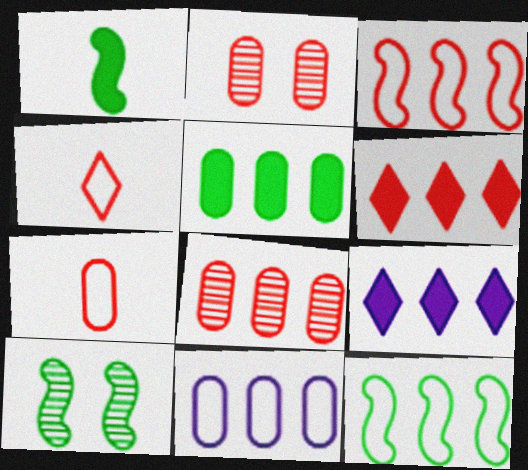[[1, 10, 12], 
[3, 6, 8], 
[5, 8, 11], 
[7, 9, 10], 
[8, 9, 12]]